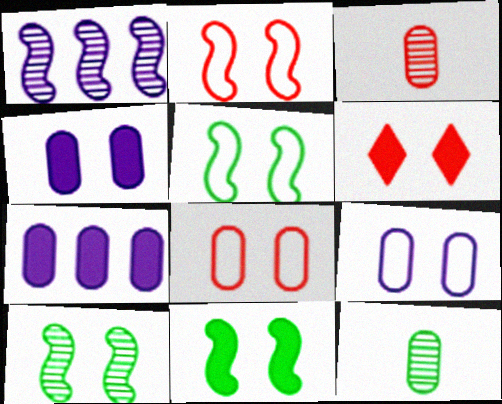[[4, 6, 11], 
[5, 10, 11], 
[6, 9, 10], 
[7, 8, 12]]